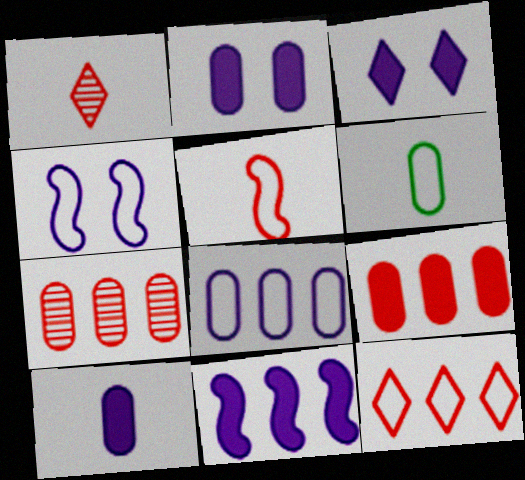[[2, 6, 7], 
[3, 10, 11], 
[4, 6, 12]]